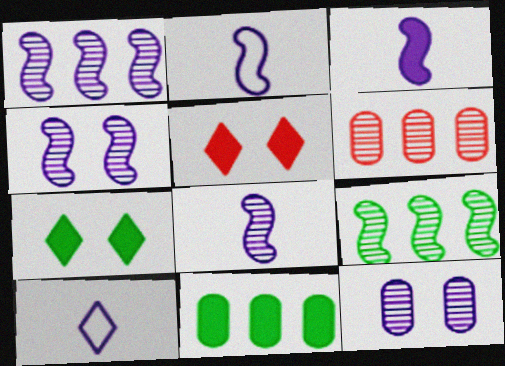[[1, 4, 8], 
[2, 3, 8], 
[2, 6, 7], 
[3, 5, 11]]